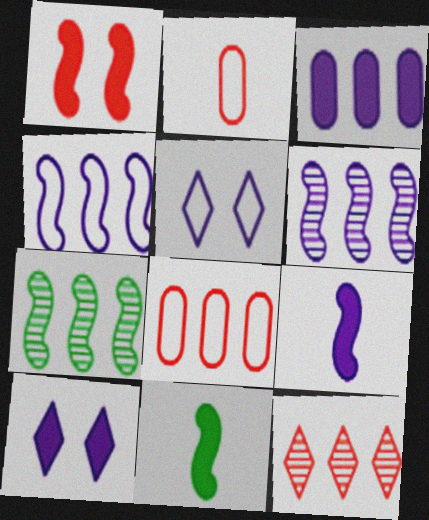[[1, 2, 12], 
[2, 7, 10], 
[3, 9, 10]]